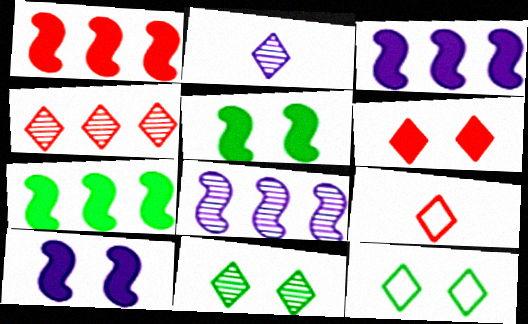[[1, 3, 7], 
[2, 4, 11], 
[4, 6, 9]]